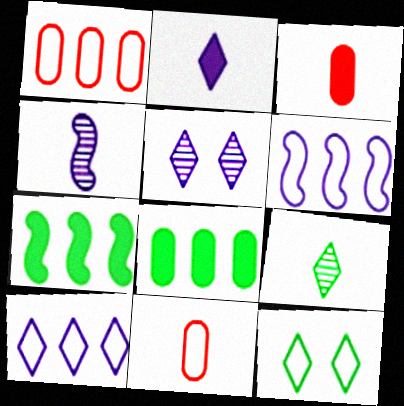[[2, 5, 10], 
[5, 7, 11], 
[6, 11, 12]]